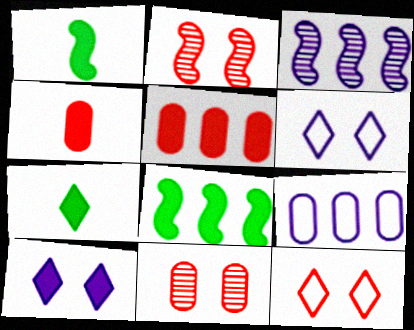[[1, 5, 10], 
[2, 7, 9], 
[4, 8, 10]]